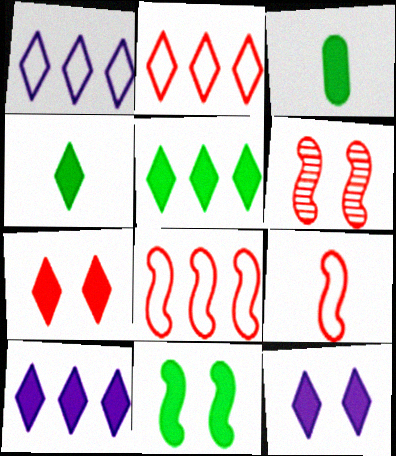[[1, 3, 6], 
[3, 5, 11], 
[4, 7, 10]]